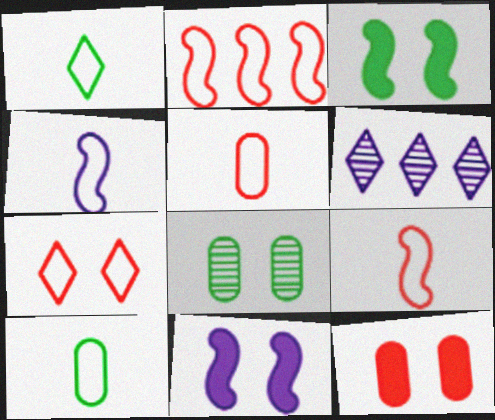[[1, 4, 5], 
[2, 5, 7], 
[3, 5, 6], 
[7, 8, 11]]